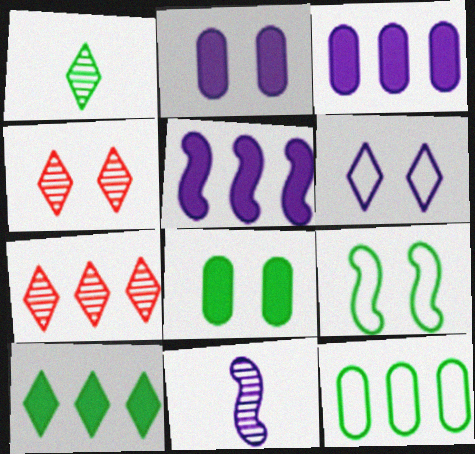[[2, 4, 9], 
[3, 6, 11], 
[5, 7, 12]]